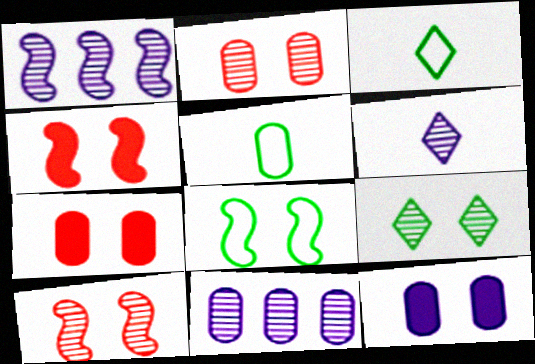[[1, 3, 7], 
[3, 4, 11], 
[5, 7, 11]]